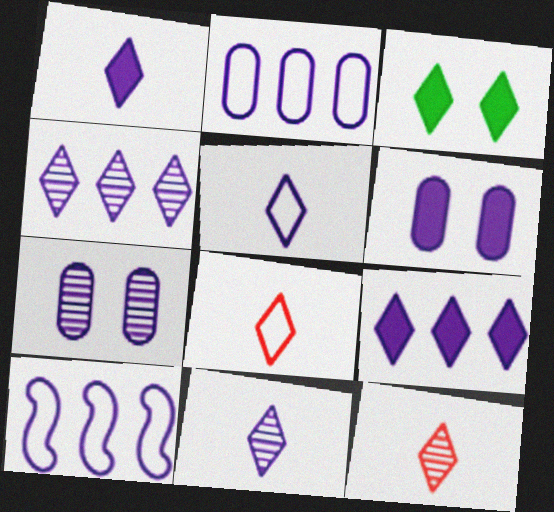[[1, 5, 11], 
[1, 7, 10], 
[3, 4, 8], 
[6, 10, 11]]